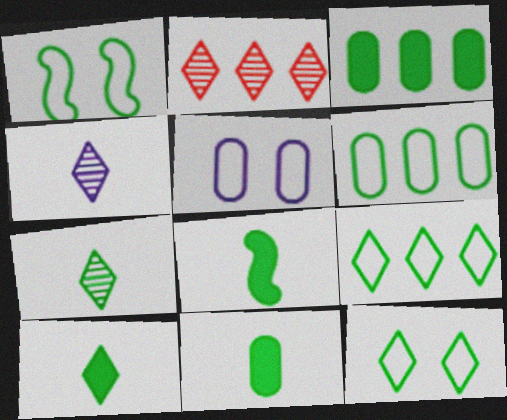[[1, 3, 7], 
[2, 5, 8], 
[8, 10, 11]]